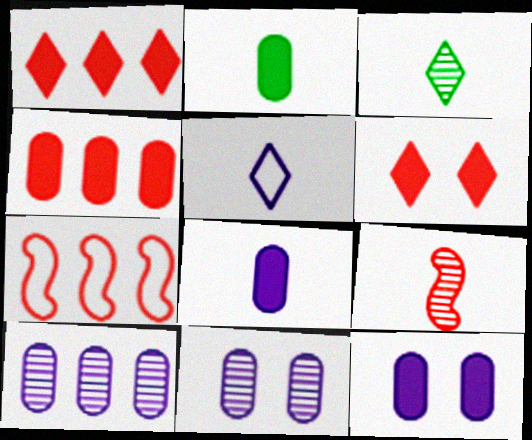[[2, 4, 12], 
[2, 5, 9], 
[3, 7, 12]]